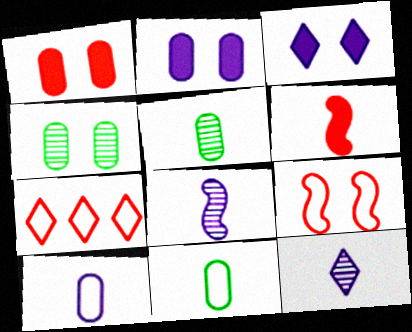[[3, 4, 9], 
[6, 11, 12]]